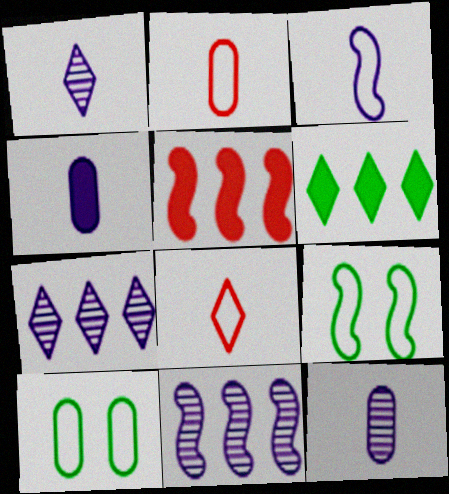[[1, 3, 4], 
[1, 5, 10]]